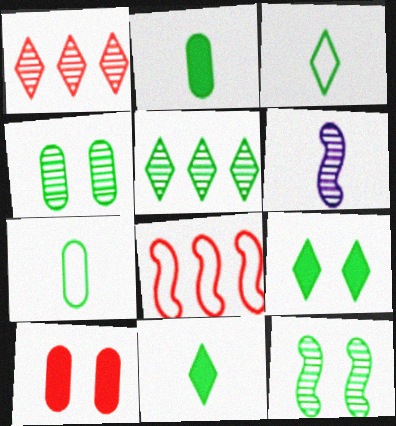[[1, 4, 6], 
[3, 5, 9]]